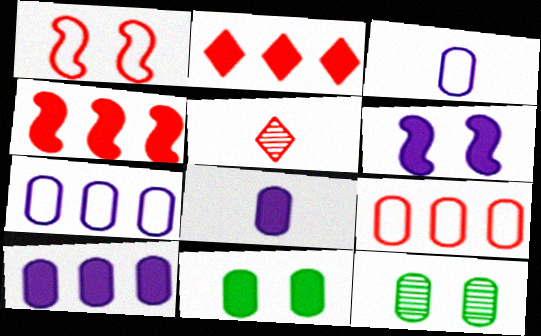[[8, 9, 12]]